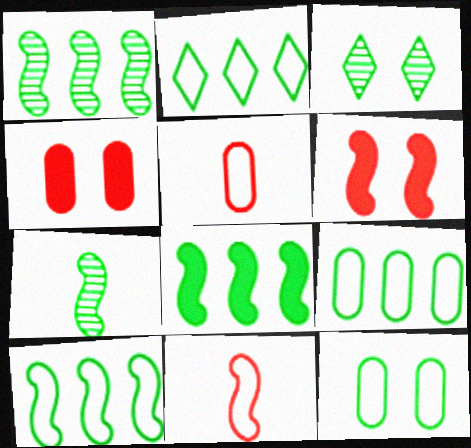[[1, 8, 10], 
[2, 9, 10]]